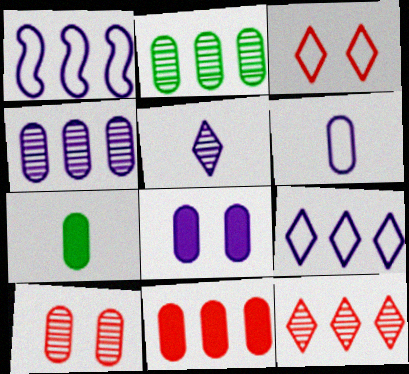[[1, 5, 8], 
[4, 6, 8], 
[7, 8, 11]]